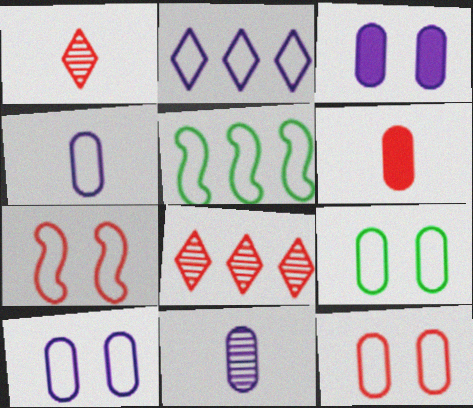[[1, 3, 5], 
[6, 7, 8], 
[9, 10, 12]]